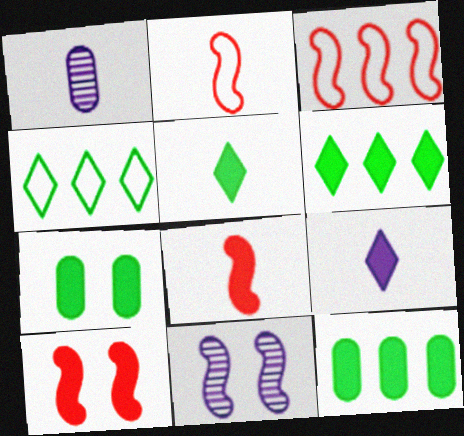[[1, 2, 5], 
[1, 4, 10], 
[9, 10, 12]]